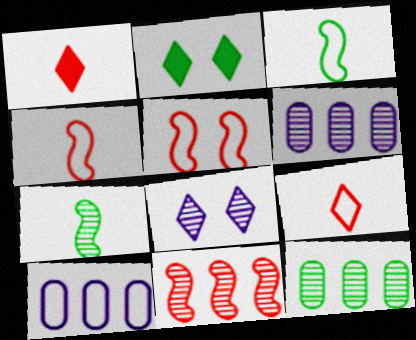[[2, 3, 12], 
[2, 4, 6]]